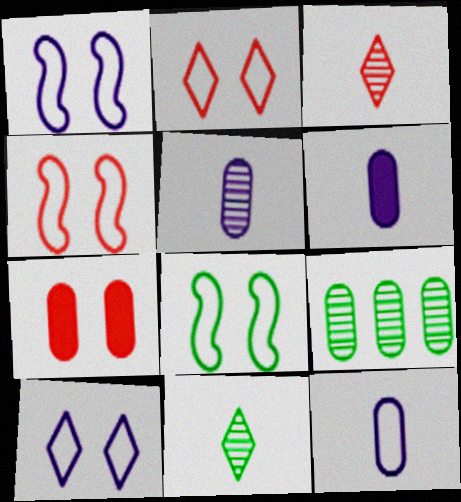[[1, 4, 8], 
[5, 6, 12], 
[7, 9, 12]]